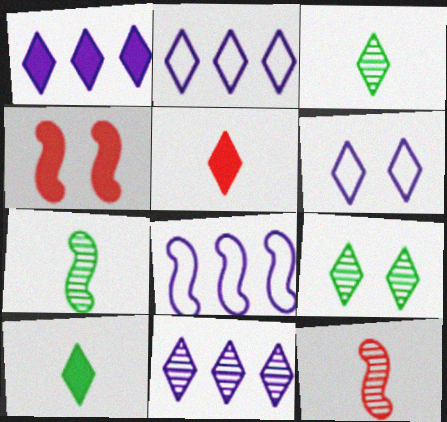[[1, 2, 11], 
[2, 5, 9], 
[4, 7, 8]]